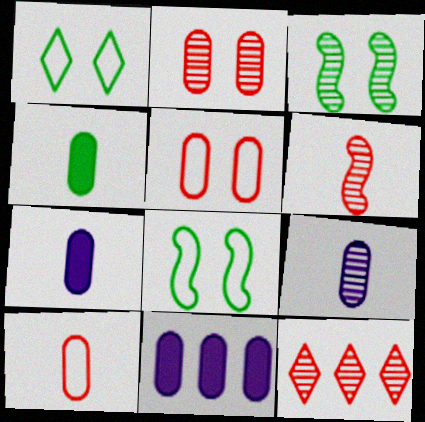[[1, 6, 11], 
[2, 6, 12], 
[3, 9, 12], 
[4, 9, 10], 
[7, 8, 12]]